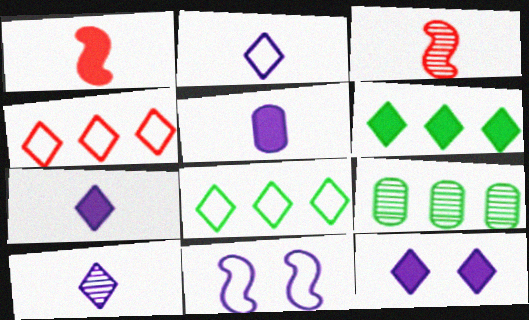[[2, 7, 10]]